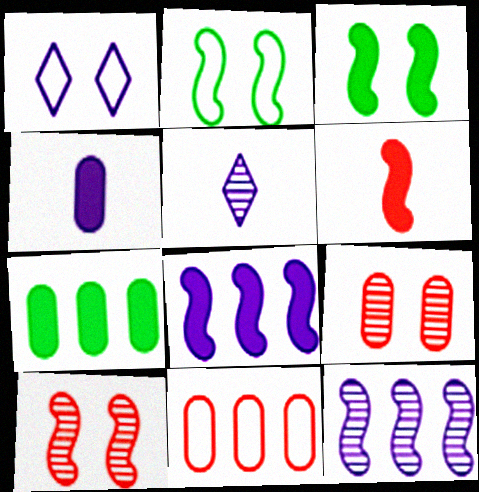[[1, 3, 9], 
[1, 4, 12], 
[2, 6, 12], 
[3, 5, 11], 
[3, 6, 8]]